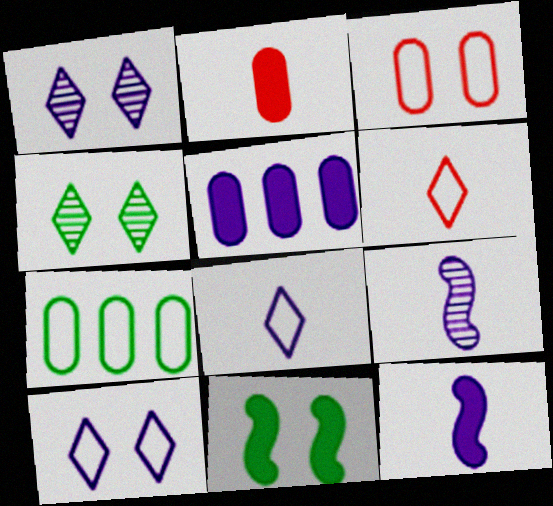[[1, 3, 11], 
[5, 9, 10]]